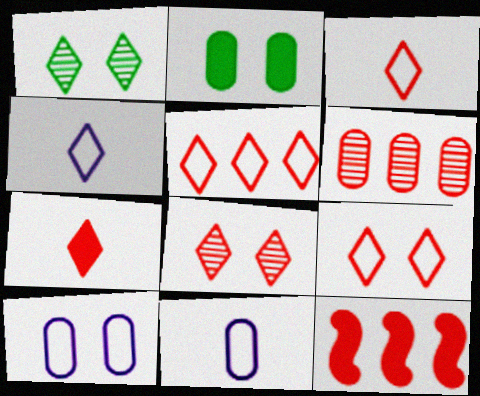[[1, 11, 12], 
[2, 6, 11], 
[3, 5, 9], 
[5, 6, 12], 
[5, 7, 8]]